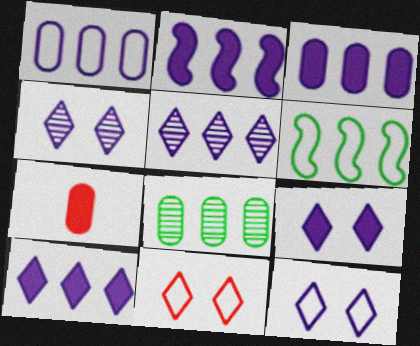[[1, 2, 5], 
[2, 3, 10], 
[4, 6, 7], 
[4, 9, 12]]